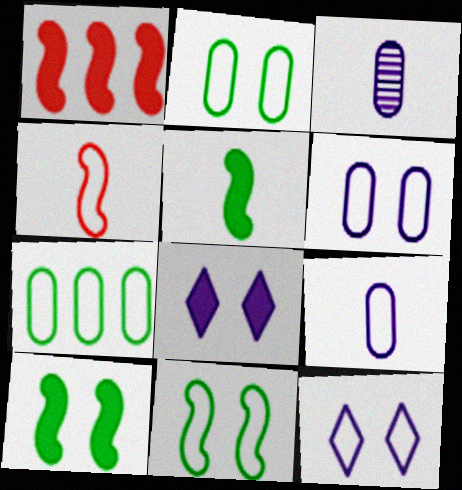[[4, 7, 12]]